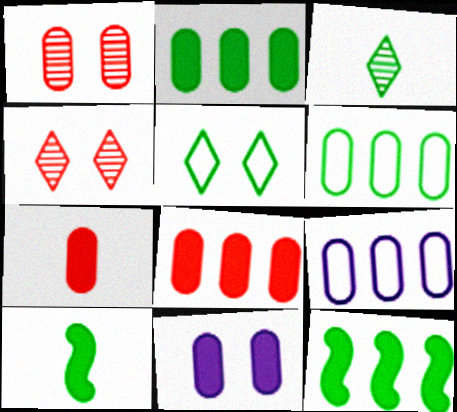[[2, 7, 11], 
[4, 9, 10]]